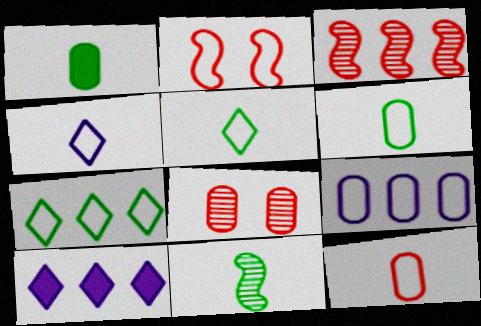[[1, 5, 11], 
[1, 8, 9], 
[2, 5, 9]]